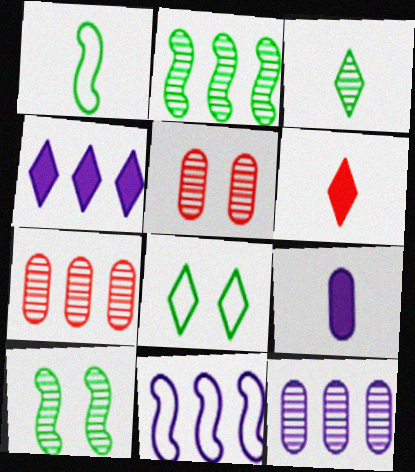[[1, 4, 5], 
[4, 11, 12]]